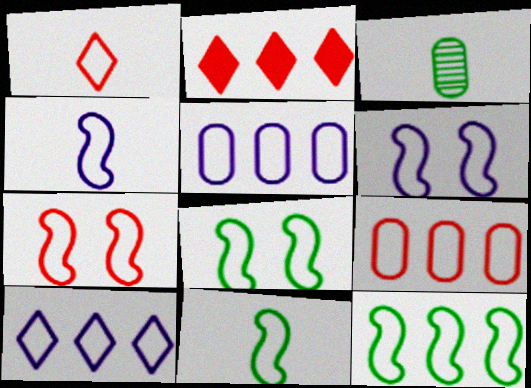[[1, 5, 8], 
[1, 7, 9], 
[2, 3, 6], 
[4, 7, 12], 
[6, 7, 8], 
[8, 11, 12], 
[9, 10, 12]]